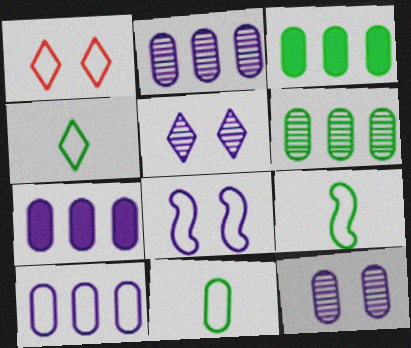[[1, 9, 10], 
[2, 7, 10], 
[4, 9, 11]]